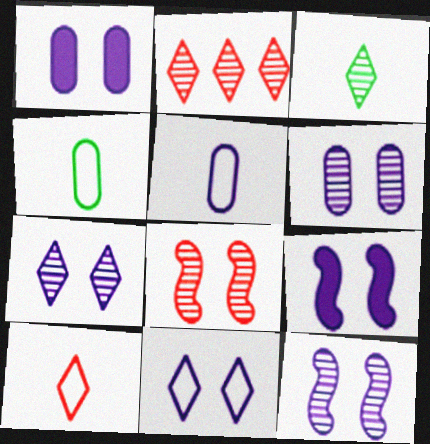[[1, 11, 12], 
[2, 3, 7], 
[2, 4, 9], 
[6, 7, 12], 
[6, 9, 11]]